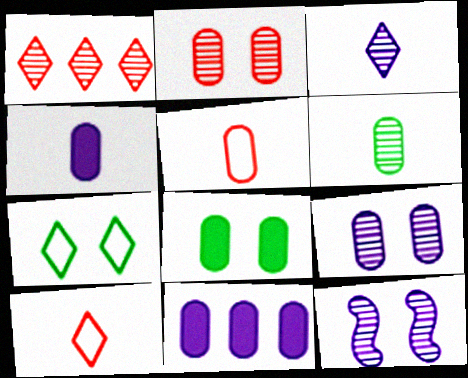[[1, 6, 12], 
[4, 5, 6]]